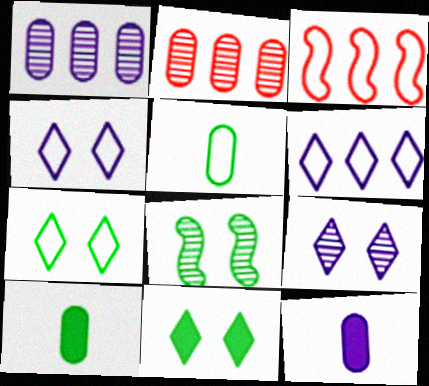[[3, 4, 5], 
[3, 9, 10]]